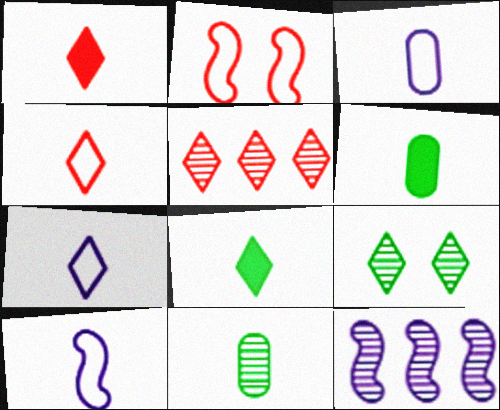[[1, 10, 11], 
[3, 7, 10]]